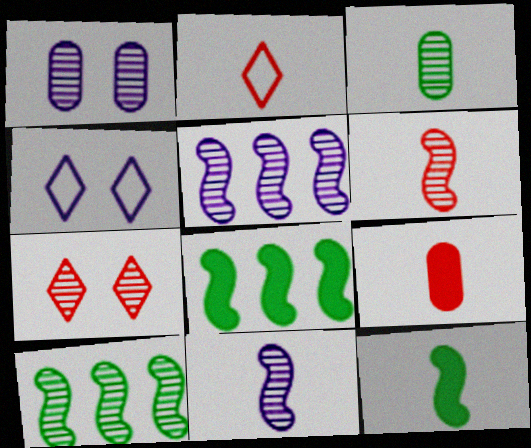[[1, 2, 8], 
[2, 6, 9], 
[3, 5, 7], 
[4, 9, 10]]